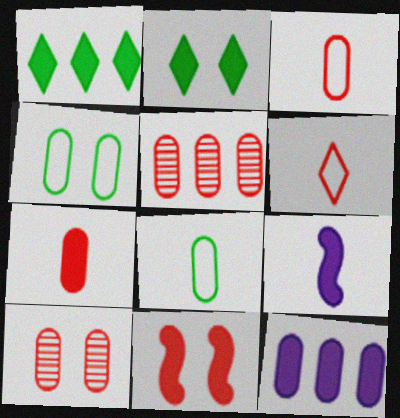[[5, 6, 11], 
[8, 10, 12]]